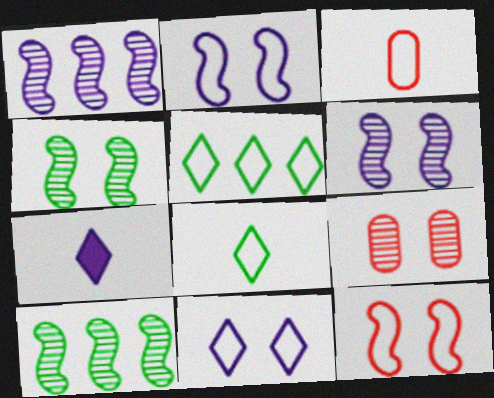[[2, 3, 5]]